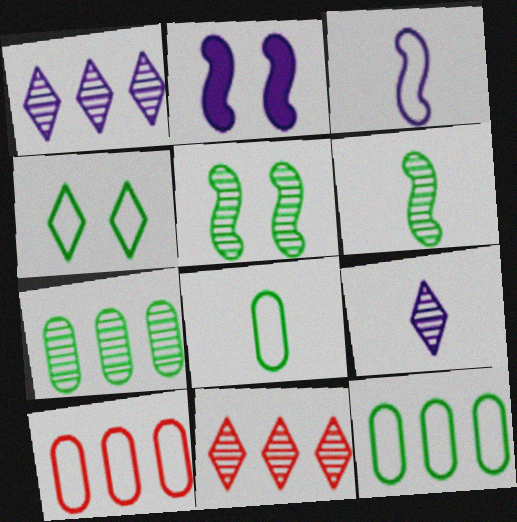[[2, 8, 11], 
[3, 4, 10]]